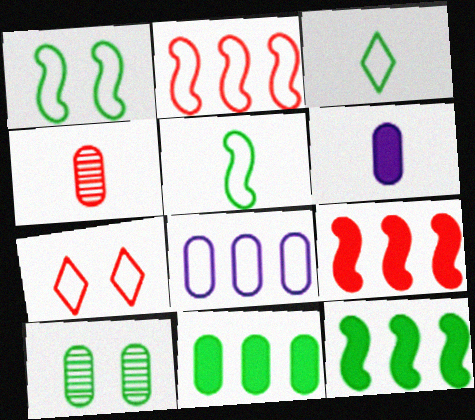[[3, 10, 12], 
[4, 7, 9], 
[5, 7, 8]]